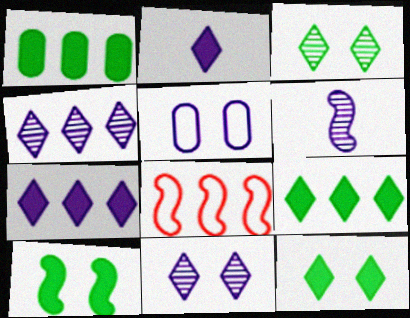[[1, 4, 8], 
[5, 6, 7], 
[6, 8, 10]]